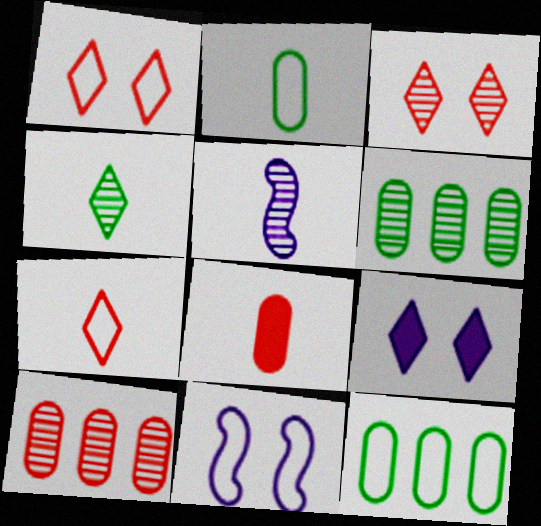[[3, 5, 6], 
[7, 11, 12]]